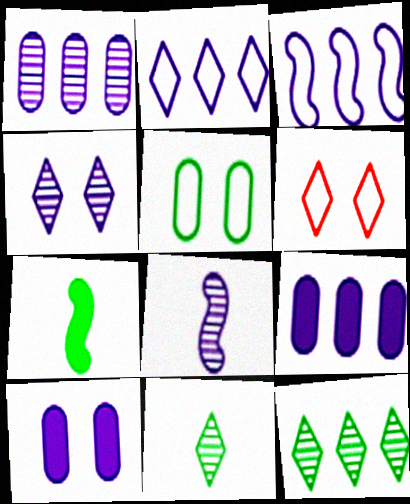[[1, 4, 8], 
[1, 6, 7], 
[2, 8, 10], 
[5, 7, 12]]